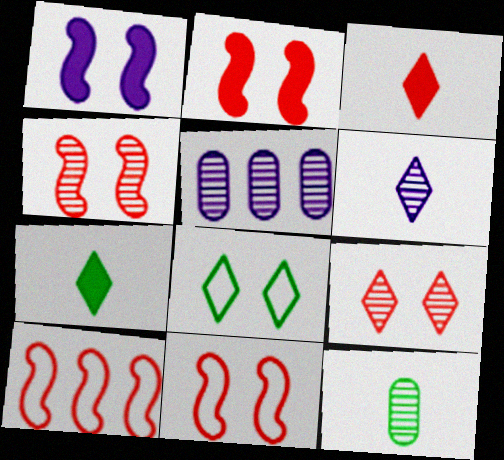[[2, 4, 11], 
[5, 7, 11]]